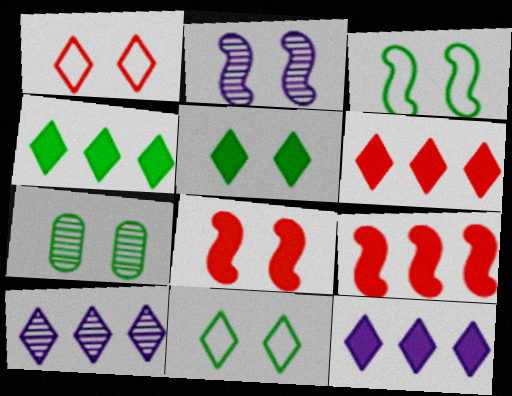[[2, 3, 8], 
[3, 5, 7], 
[4, 6, 12]]